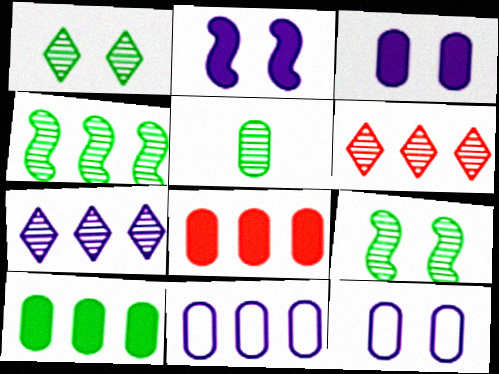[[1, 4, 5], 
[5, 8, 12]]